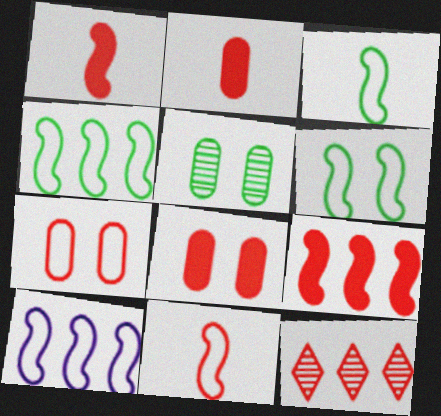[[1, 7, 12], 
[3, 4, 6], 
[6, 10, 11], 
[8, 11, 12]]